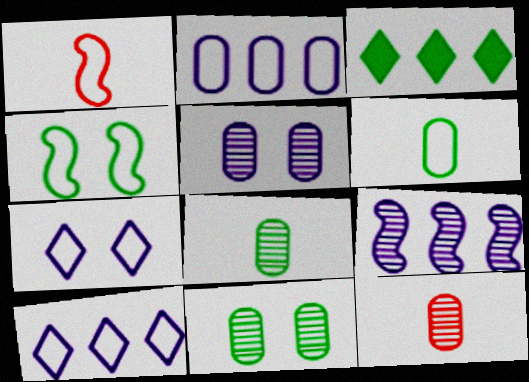[[1, 3, 5], 
[3, 4, 8]]